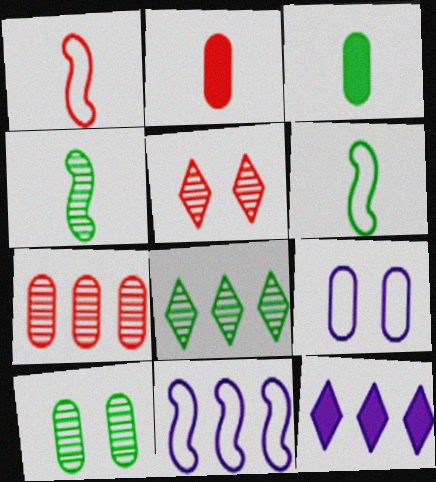[[1, 10, 12], 
[3, 5, 11], 
[3, 7, 9], 
[4, 8, 10]]